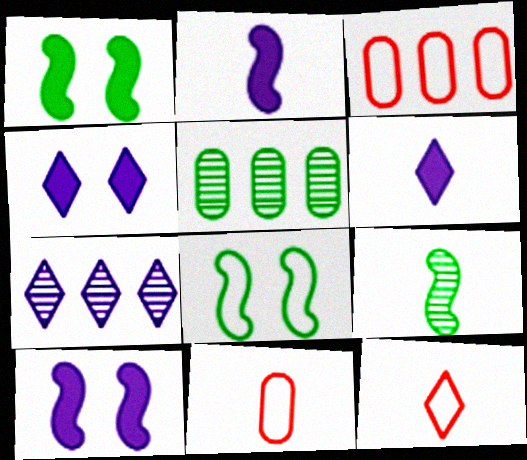[[1, 7, 11], 
[3, 4, 9], 
[5, 10, 12], 
[6, 9, 11]]